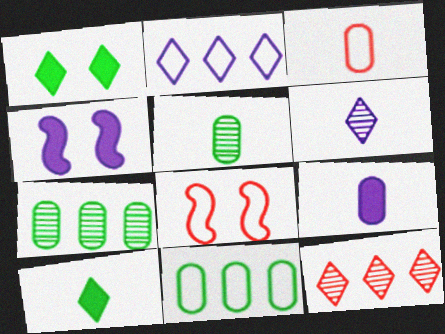[[3, 5, 9]]